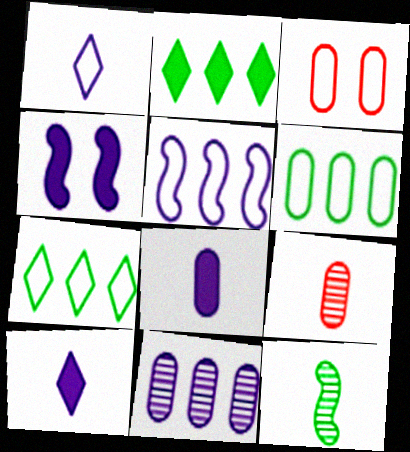[[1, 4, 11], 
[4, 7, 9]]